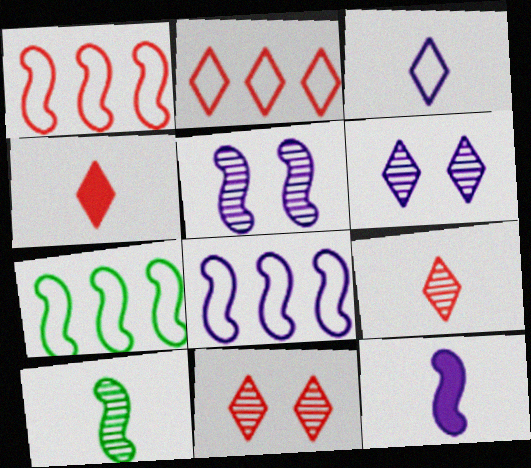[[1, 7, 8], 
[2, 4, 11], 
[5, 8, 12]]